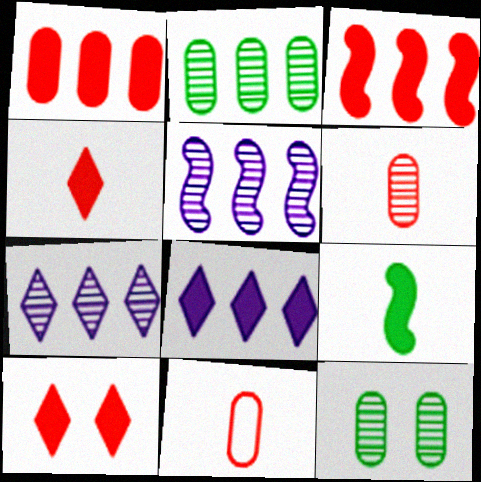[]